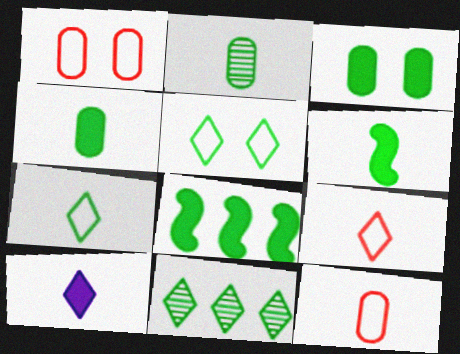[[2, 5, 8], 
[2, 6, 7]]